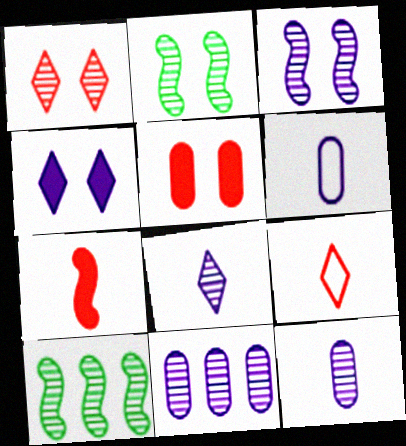[[1, 10, 12], 
[3, 8, 11]]